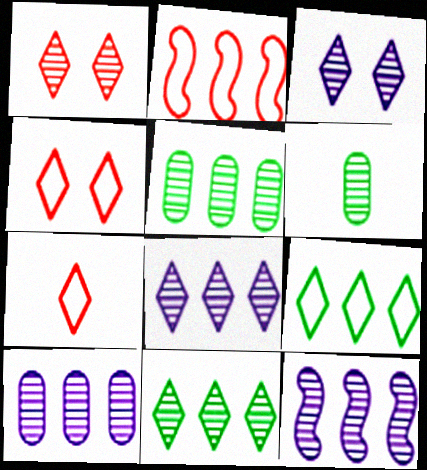[[1, 6, 12], 
[8, 10, 12]]